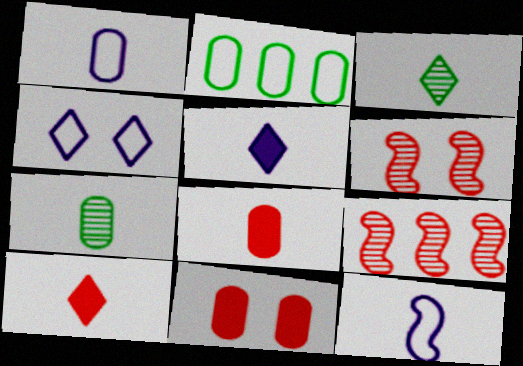[[1, 7, 8], 
[2, 5, 6], 
[3, 8, 12], 
[7, 10, 12]]